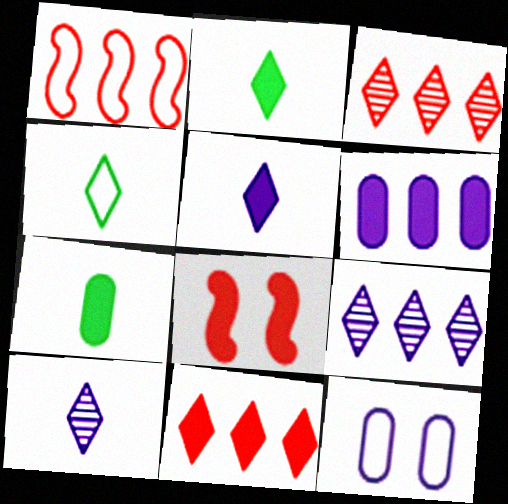[[1, 4, 12], 
[2, 6, 8]]